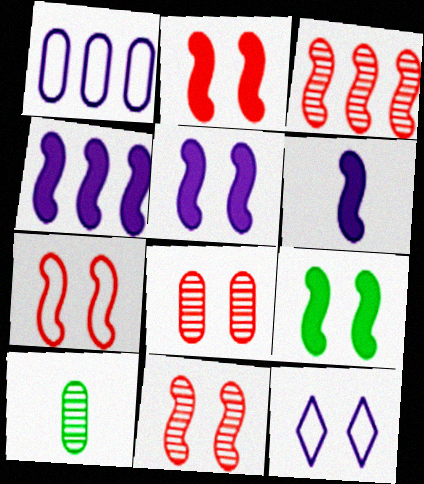[[2, 5, 9], 
[2, 7, 11], 
[4, 5, 6], 
[8, 9, 12]]